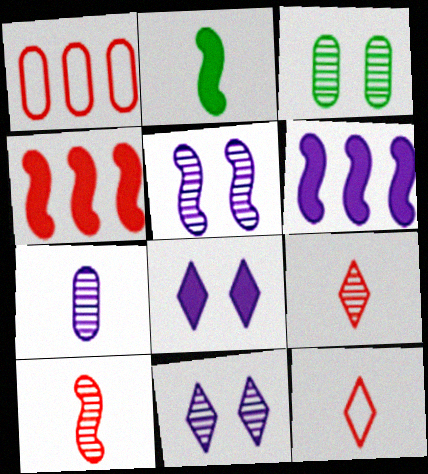[[1, 2, 11], 
[2, 7, 12], 
[3, 6, 12]]